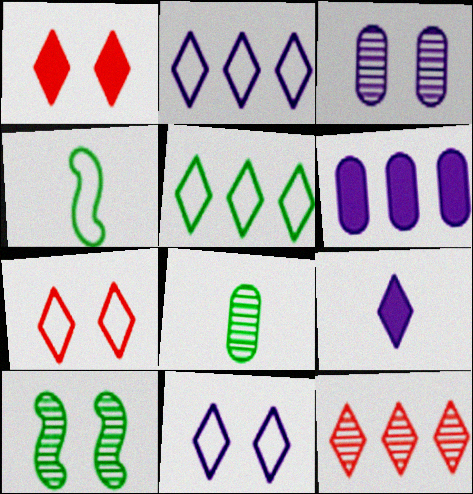[]